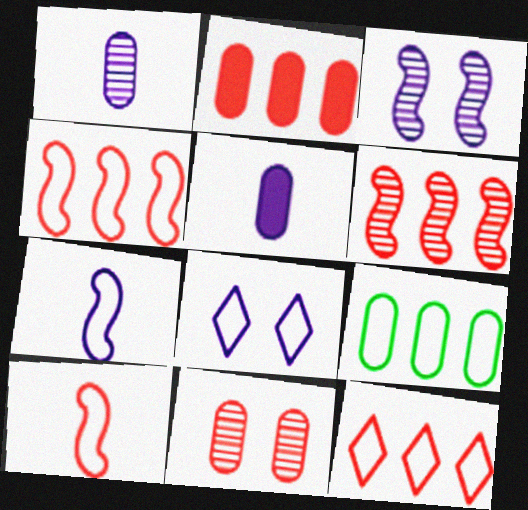[[2, 6, 12], 
[5, 9, 11], 
[8, 9, 10]]